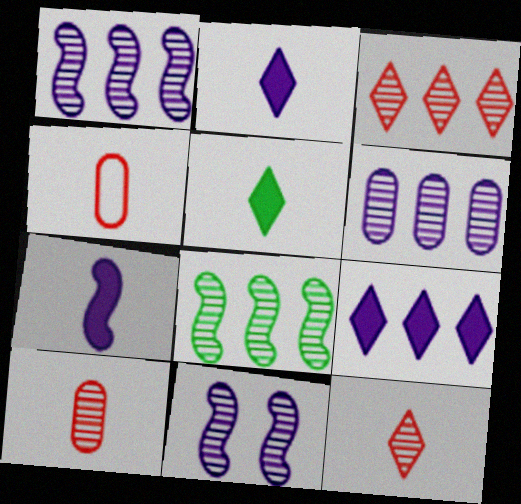[[3, 6, 8]]